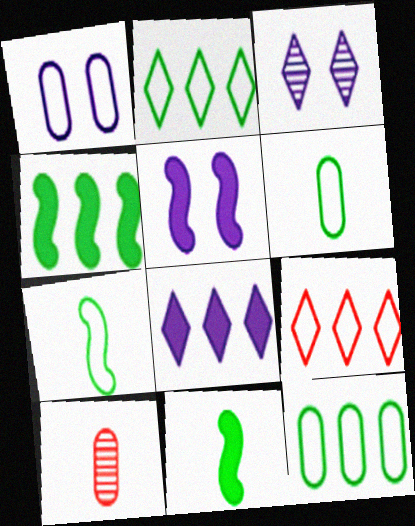[[1, 3, 5], 
[1, 7, 9], 
[2, 5, 10]]